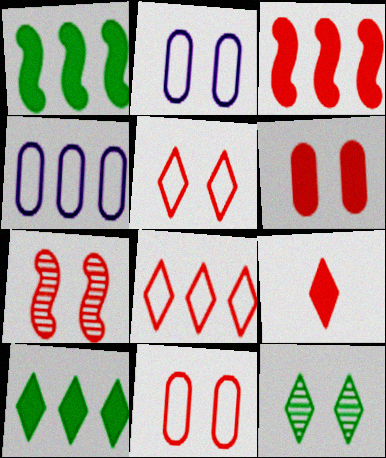[[3, 6, 9], 
[5, 6, 7]]